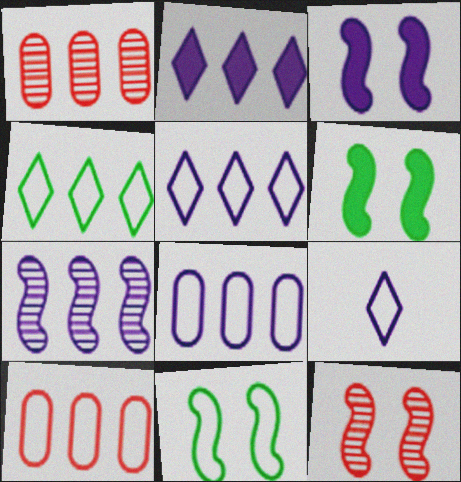[[1, 6, 9], 
[2, 7, 8], 
[3, 11, 12], 
[9, 10, 11]]